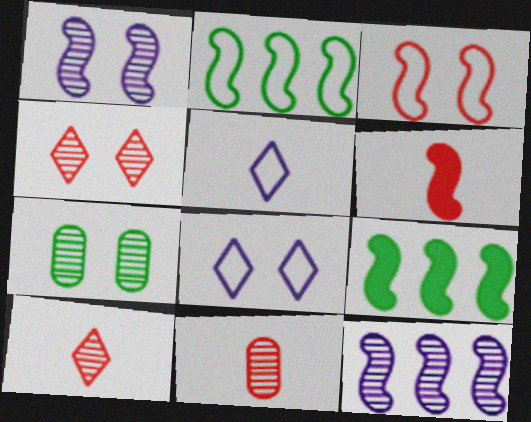[[1, 2, 6], 
[1, 4, 7], 
[7, 10, 12], 
[8, 9, 11]]